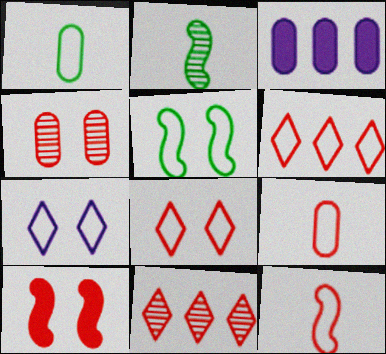[[1, 3, 4], 
[2, 3, 8], 
[4, 8, 10], 
[9, 10, 11]]